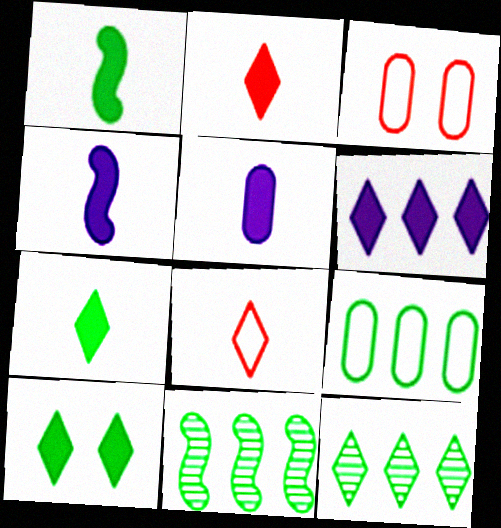[[1, 2, 5], 
[2, 6, 10], 
[3, 4, 12]]